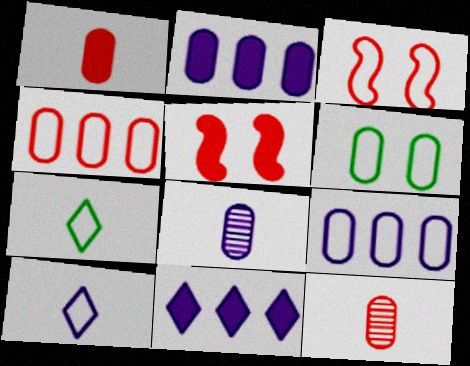[[2, 6, 12], 
[3, 7, 9]]